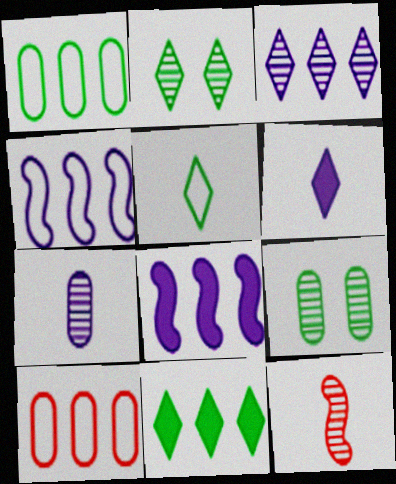[[2, 5, 11], 
[3, 9, 12]]